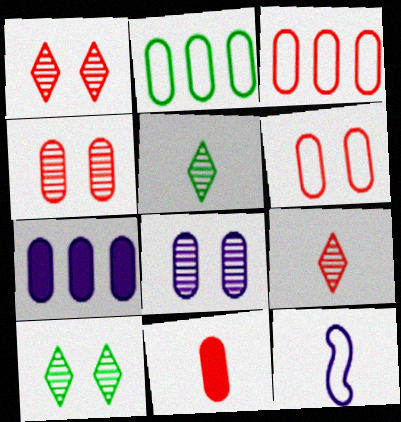[[2, 8, 11], 
[3, 4, 11], 
[5, 11, 12]]